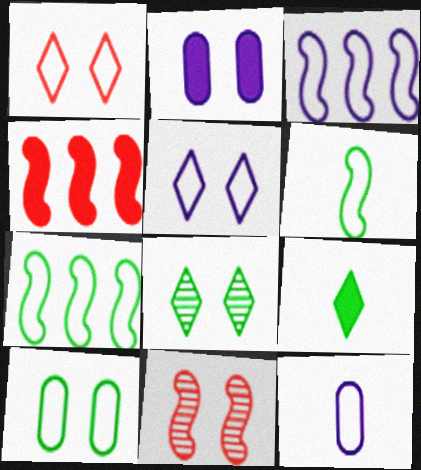[[1, 7, 12], 
[2, 4, 9], 
[3, 5, 12], 
[4, 8, 12]]